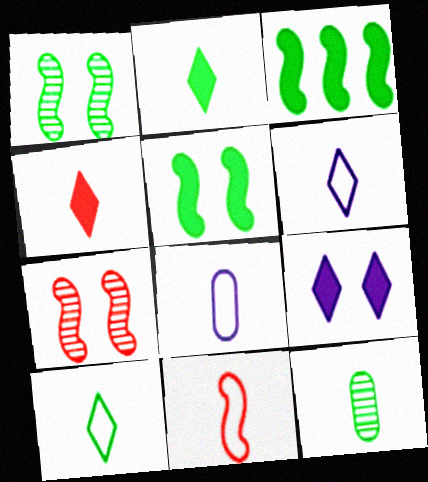[[8, 10, 11]]